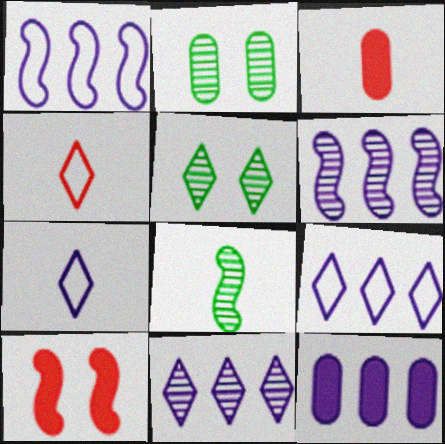[[1, 3, 5], 
[1, 8, 10], 
[1, 11, 12], 
[3, 7, 8], 
[6, 9, 12]]